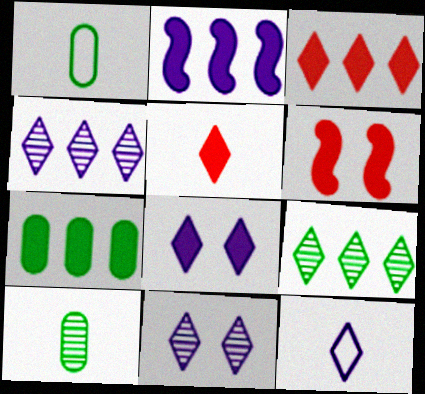[[1, 4, 6], 
[2, 3, 7], 
[4, 8, 12]]